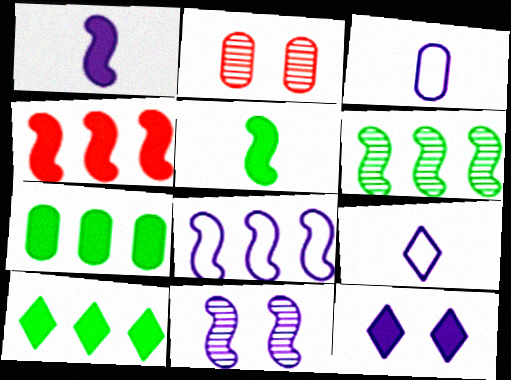[[1, 8, 11], 
[2, 3, 7], 
[4, 6, 8]]